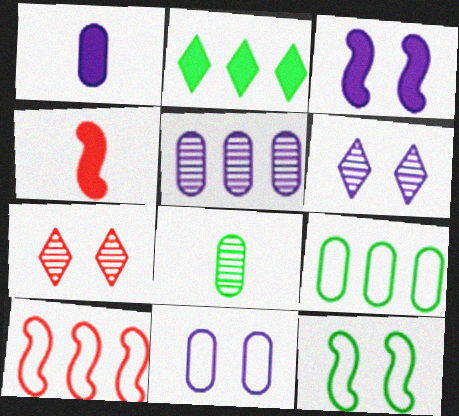[[1, 5, 11], 
[2, 5, 10], 
[2, 8, 12], 
[3, 6, 11], 
[4, 6, 9]]